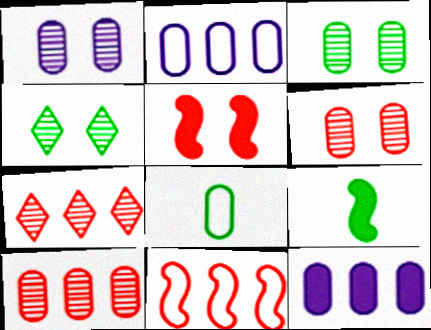[[1, 3, 6], 
[6, 8, 12]]